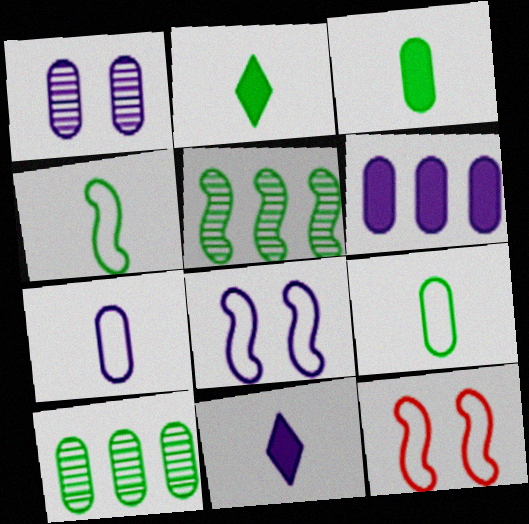[[1, 6, 7], 
[10, 11, 12]]